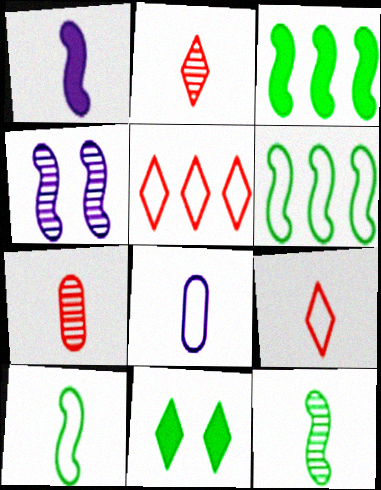[[8, 9, 10]]